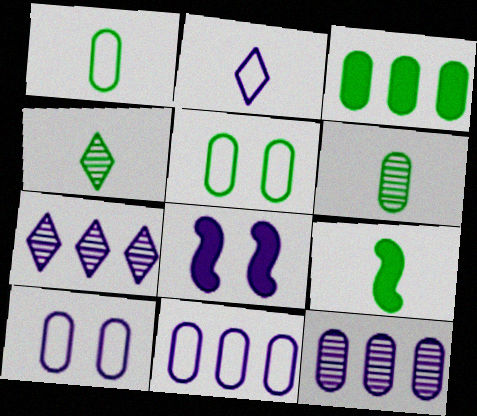[[1, 4, 9], 
[2, 8, 12], 
[3, 5, 6]]